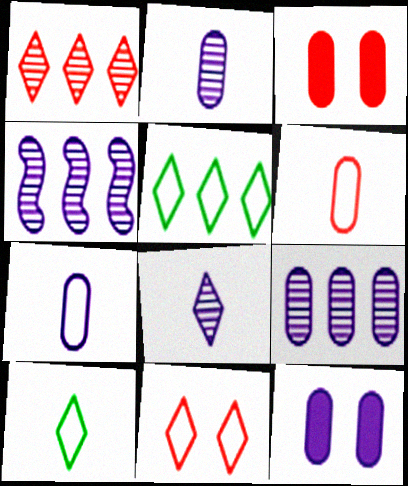[[3, 4, 10], 
[7, 9, 12]]